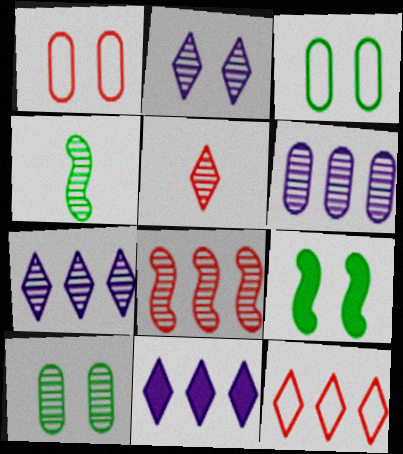[[1, 2, 9], 
[1, 4, 11]]